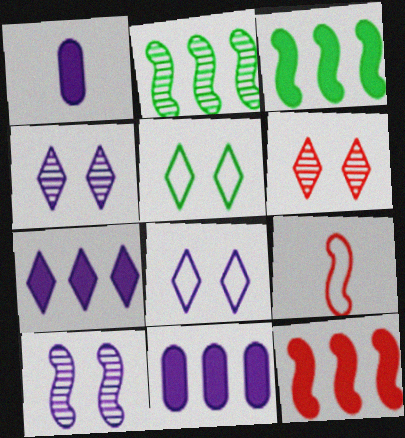[[3, 9, 10]]